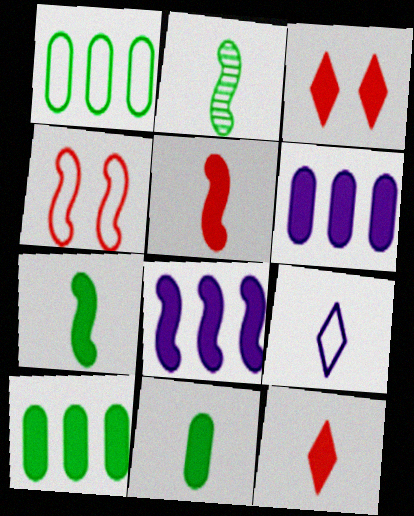[[1, 4, 9], 
[2, 4, 8], 
[3, 6, 7], 
[3, 8, 11]]